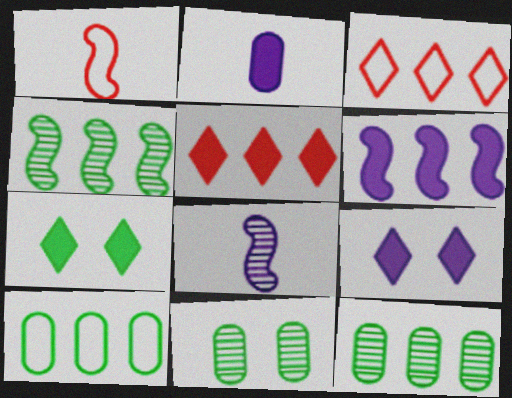[[1, 9, 12], 
[2, 6, 9], 
[3, 6, 12]]